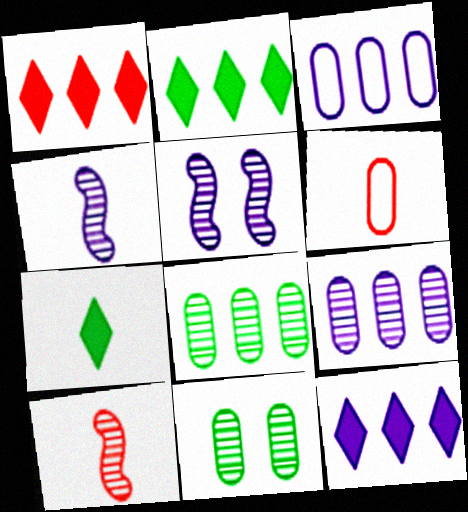[[1, 2, 12], 
[2, 5, 6], 
[4, 6, 7]]